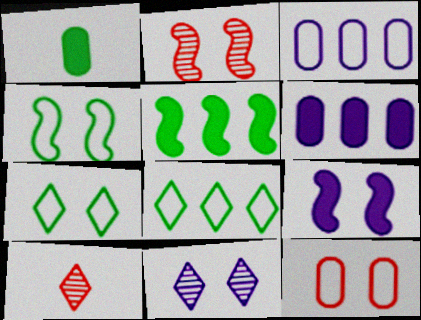[[2, 4, 9], 
[4, 6, 10]]